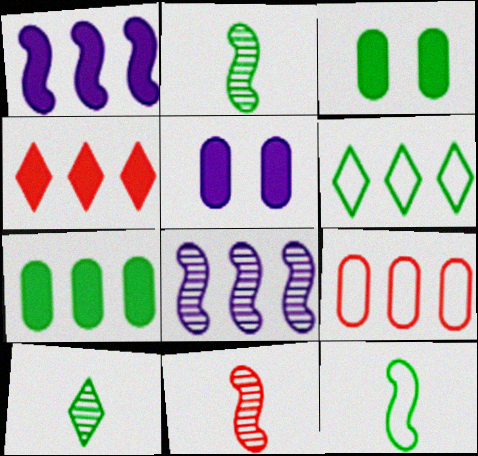[[1, 4, 7], 
[2, 3, 6], 
[5, 6, 11]]